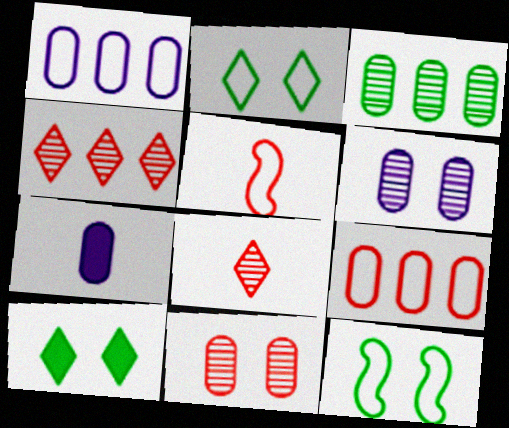[[1, 2, 5], 
[1, 6, 7], 
[4, 7, 12]]